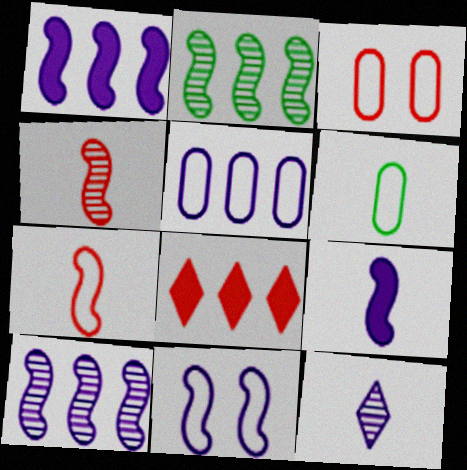[[2, 5, 8], 
[3, 4, 8], 
[3, 5, 6], 
[9, 10, 11]]